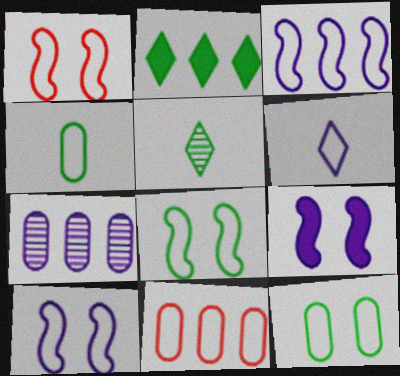[[1, 8, 10], 
[5, 9, 11], 
[6, 7, 9], 
[6, 8, 11]]